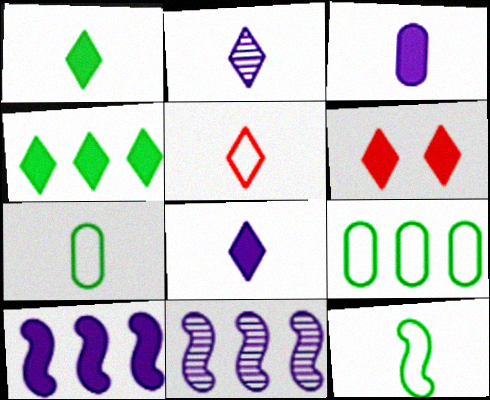[[1, 2, 5], 
[4, 6, 8], 
[6, 7, 11]]